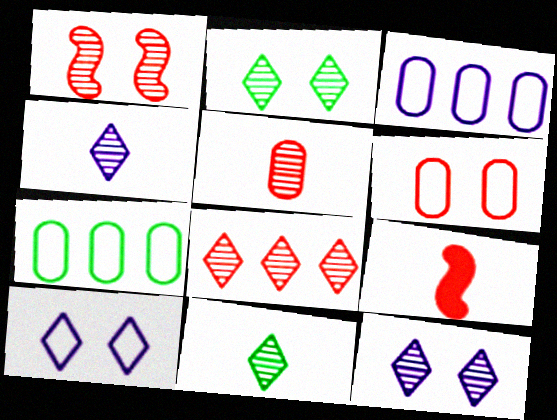[[1, 5, 8], 
[2, 3, 9], 
[2, 4, 8], 
[6, 8, 9], 
[7, 9, 12], 
[8, 11, 12]]